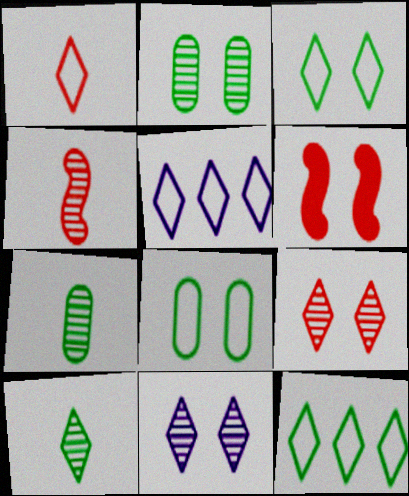[[1, 3, 5], 
[5, 6, 7], 
[6, 8, 11]]